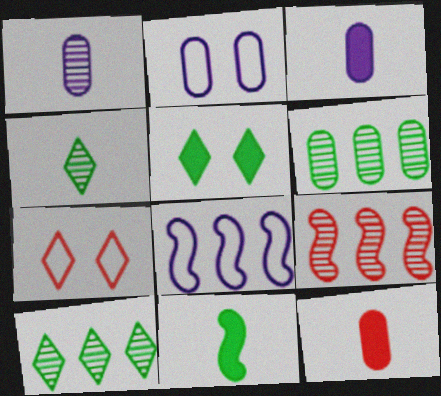[[2, 6, 12], 
[7, 9, 12]]